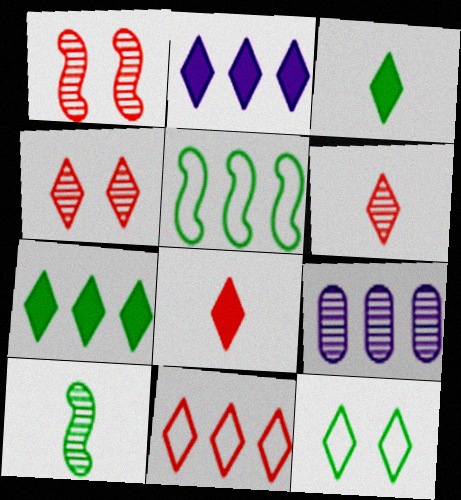[[2, 6, 12], 
[4, 8, 11], 
[4, 9, 10]]